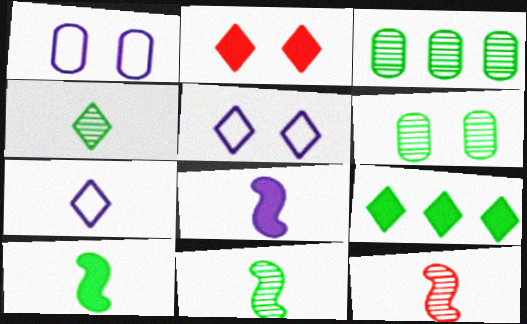[[1, 9, 12]]